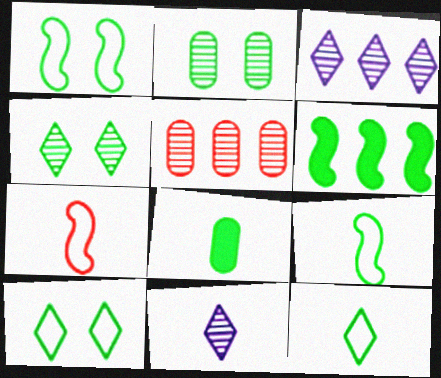[[2, 6, 12], 
[7, 8, 11]]